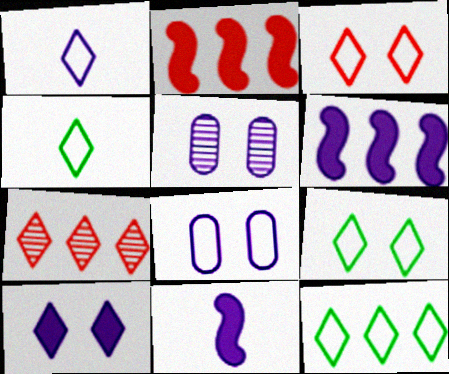[[1, 3, 12], 
[1, 5, 6], 
[2, 4, 5], 
[4, 7, 10], 
[4, 9, 12]]